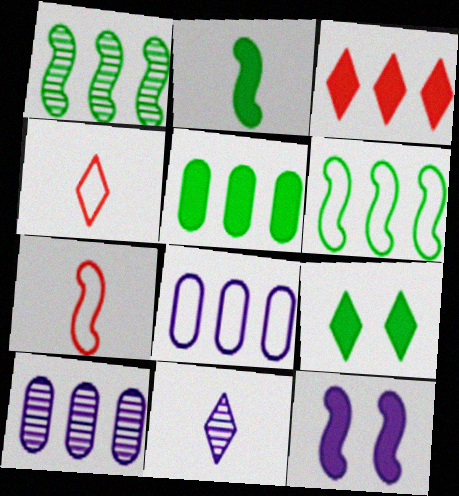[[1, 3, 8], 
[1, 7, 12], 
[2, 5, 9], 
[3, 6, 10], 
[7, 9, 10], 
[8, 11, 12]]